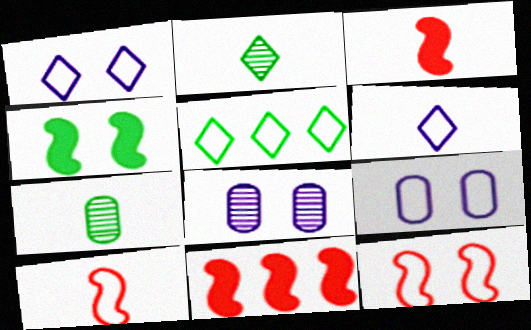[[1, 7, 11], 
[2, 9, 11], 
[3, 5, 8], 
[3, 6, 7], 
[4, 5, 7], 
[5, 9, 10]]